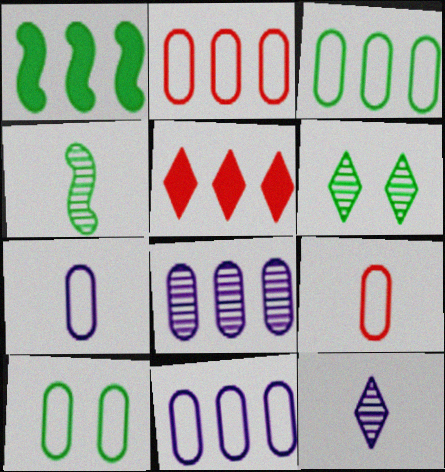[[2, 3, 11], 
[2, 7, 10], 
[9, 10, 11]]